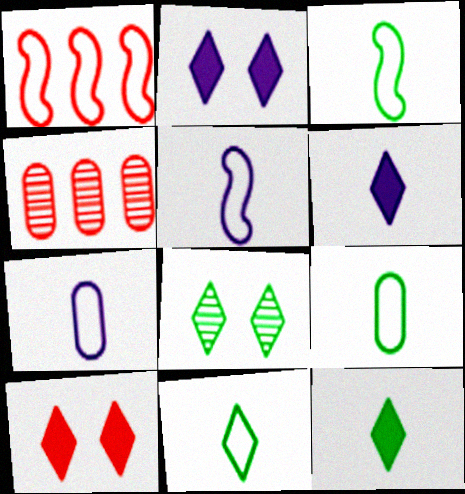[[2, 3, 4], 
[3, 9, 11]]